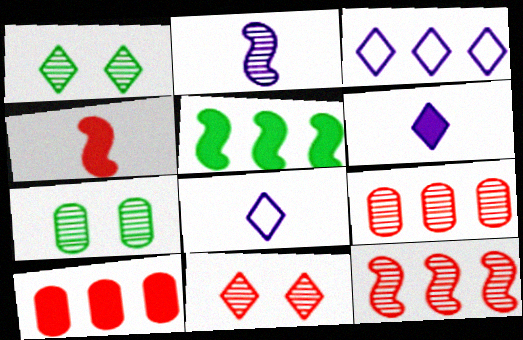[[1, 2, 9], 
[3, 4, 7], 
[3, 5, 9]]